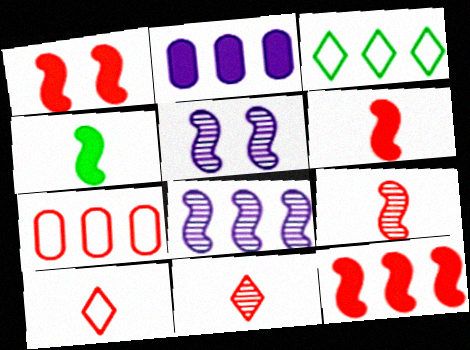[[1, 6, 12], 
[1, 7, 11]]